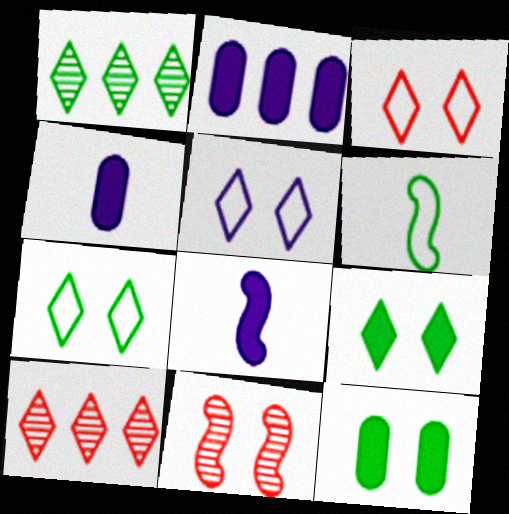[[1, 6, 12], 
[3, 5, 7], 
[5, 11, 12]]